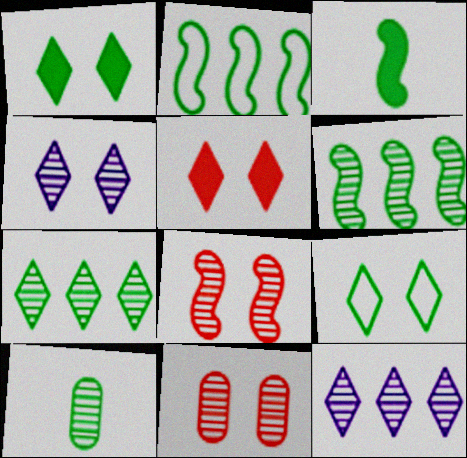[[1, 2, 10], 
[4, 5, 9], 
[8, 10, 12]]